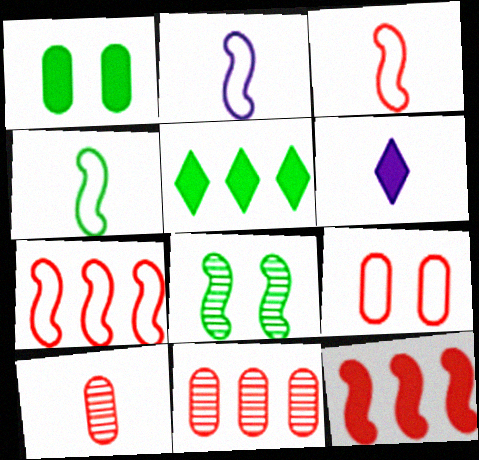[[1, 6, 12], 
[2, 3, 4], 
[2, 8, 12], 
[4, 6, 10]]